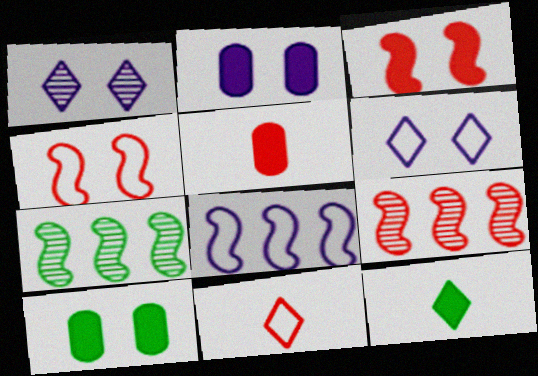[[1, 4, 10], 
[2, 7, 11], 
[5, 6, 7]]